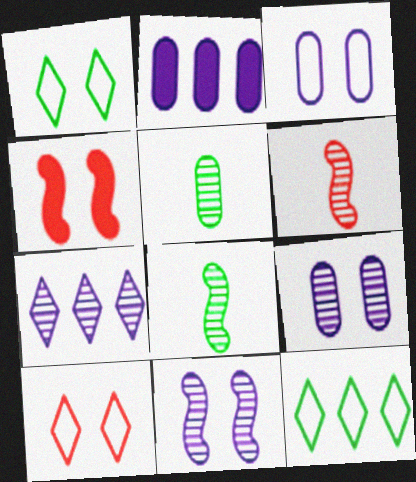[[1, 2, 6], 
[1, 4, 9], 
[2, 8, 10]]